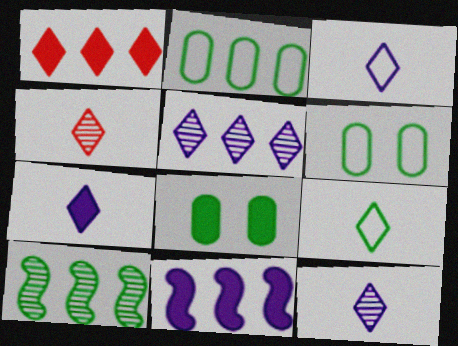[[3, 7, 12], 
[4, 6, 11], 
[4, 7, 9], 
[8, 9, 10]]